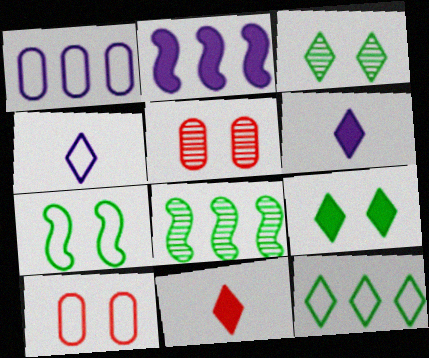[[6, 8, 10]]